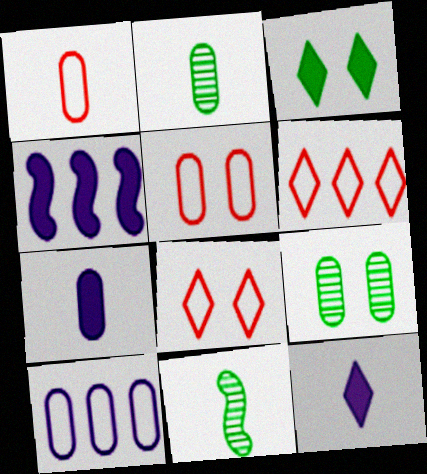[[1, 2, 7], 
[1, 11, 12], 
[2, 4, 8]]